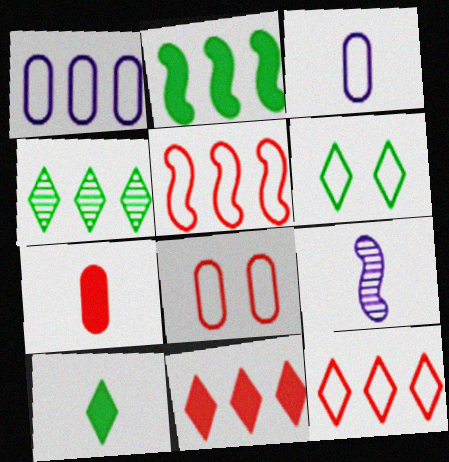[[3, 5, 6], 
[4, 6, 10]]